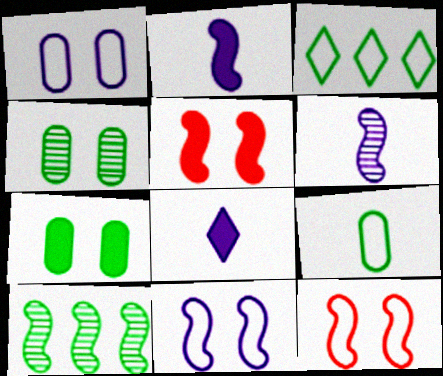[[2, 10, 12]]